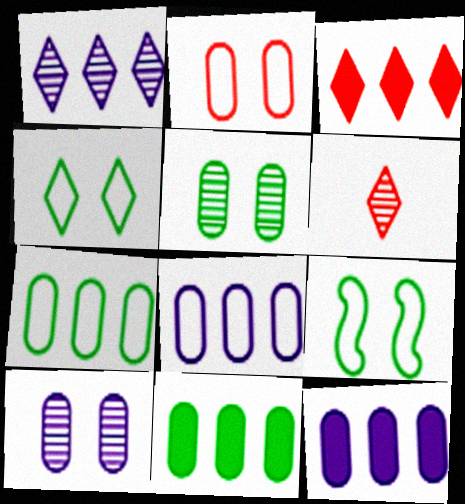[[6, 9, 12]]